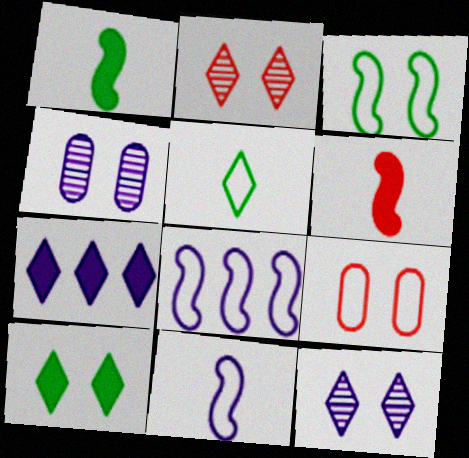[[2, 5, 7], 
[4, 7, 11], 
[5, 8, 9]]